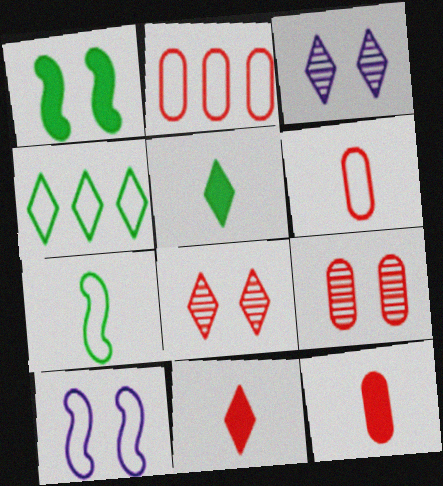[[2, 9, 12], 
[3, 4, 11], 
[4, 6, 10]]